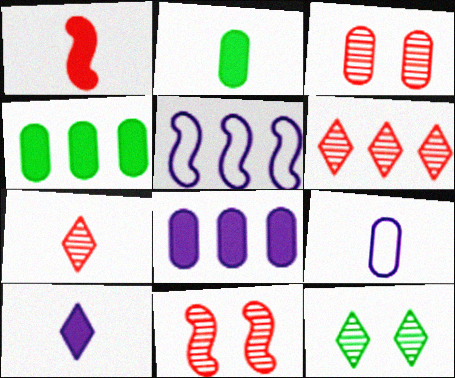[[1, 2, 10], 
[3, 4, 9], 
[4, 5, 6]]